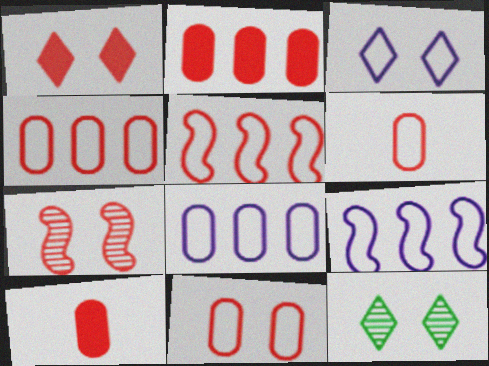[[1, 3, 12], 
[1, 7, 11], 
[4, 6, 11], 
[9, 10, 12]]